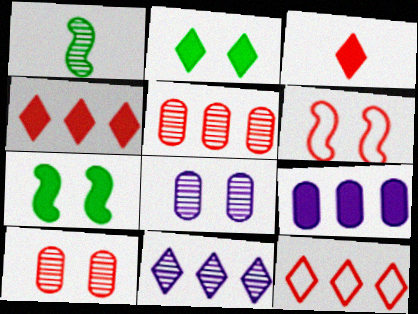[[1, 10, 11], 
[2, 6, 8], 
[3, 5, 6], 
[3, 7, 9]]